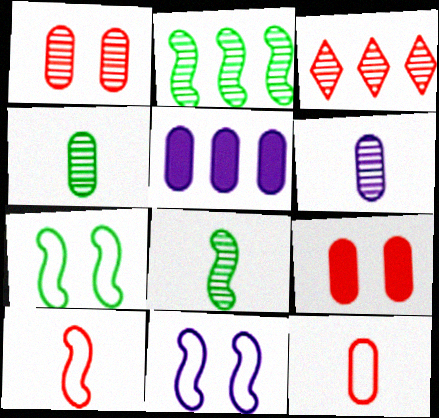[[3, 9, 10]]